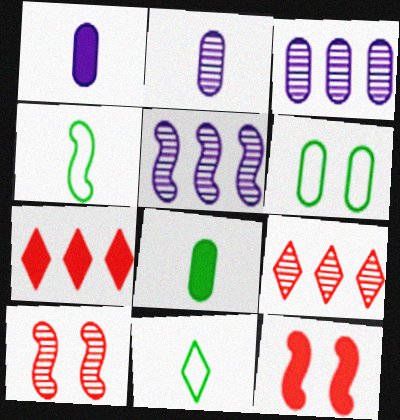[[3, 11, 12], 
[4, 5, 12]]